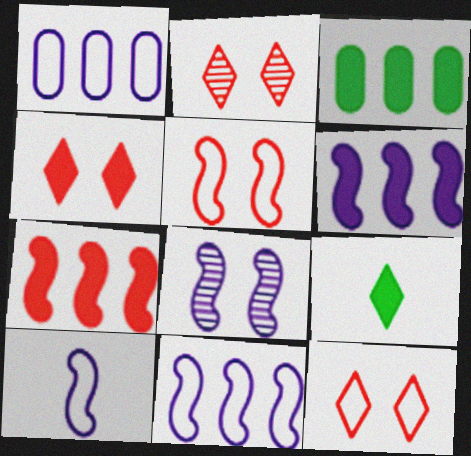[[2, 3, 10], 
[2, 4, 12], 
[6, 8, 10]]